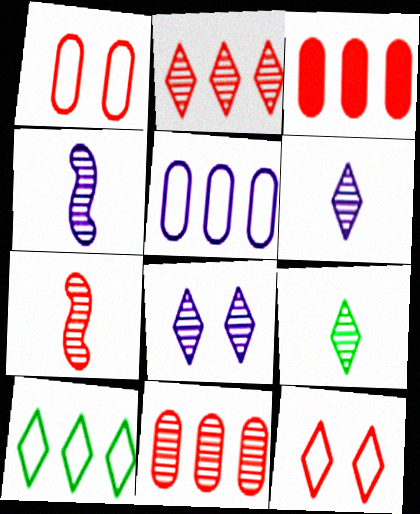[[2, 8, 9], 
[3, 7, 12]]